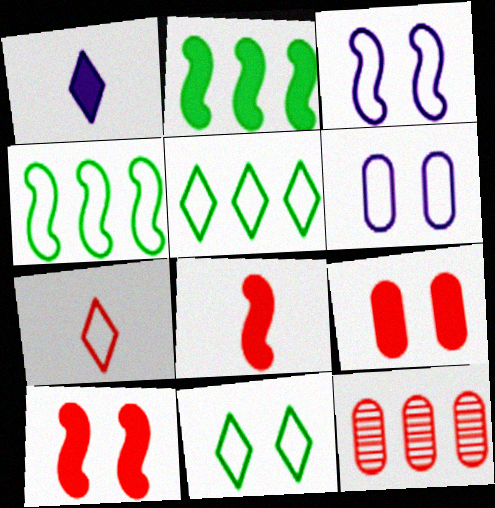[[1, 2, 9], 
[4, 6, 7], 
[7, 10, 12]]